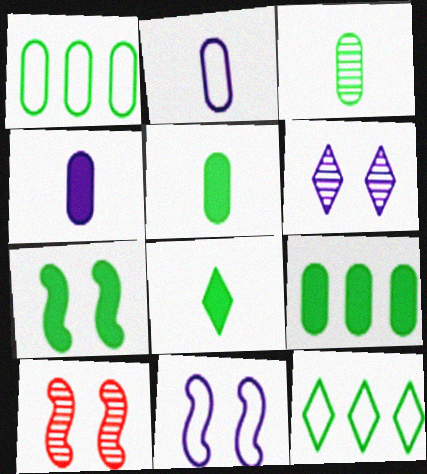[[3, 7, 12], 
[4, 10, 12], 
[7, 8, 9], 
[7, 10, 11]]